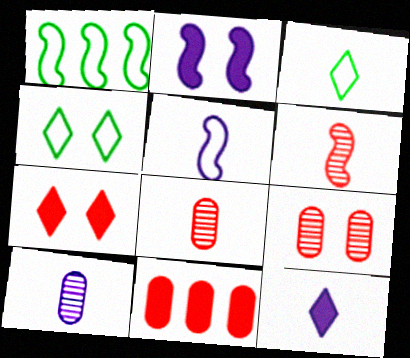[[1, 2, 6], 
[1, 7, 10], 
[1, 9, 12], 
[2, 4, 9], 
[5, 10, 12]]